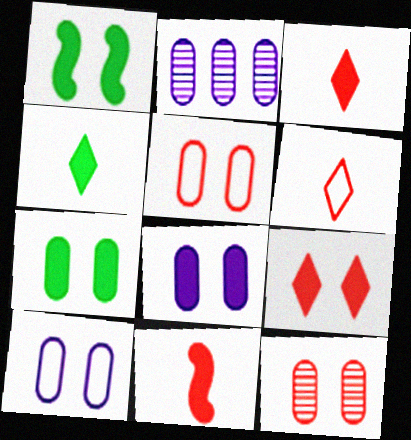[[1, 2, 6], 
[1, 8, 9], 
[7, 10, 12]]